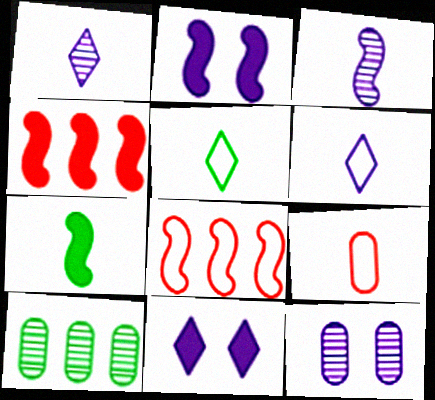[[1, 7, 9], 
[2, 4, 7], 
[4, 5, 12]]